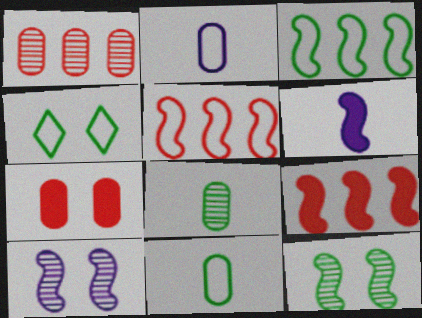[[1, 4, 6], 
[2, 4, 5], 
[3, 4, 11], 
[4, 7, 10], 
[5, 6, 12]]